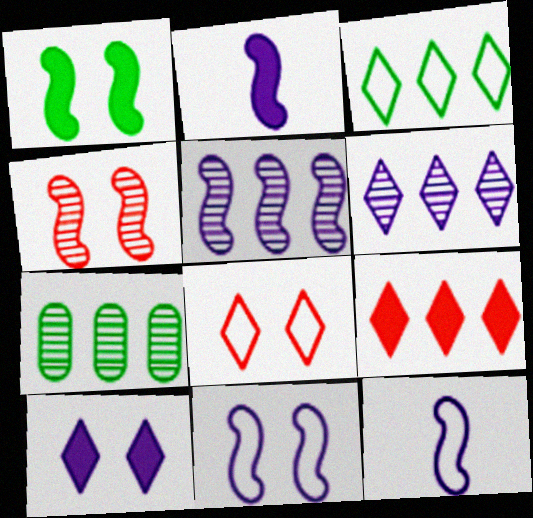[[1, 4, 11], 
[2, 5, 11], 
[2, 7, 8], 
[3, 6, 9]]